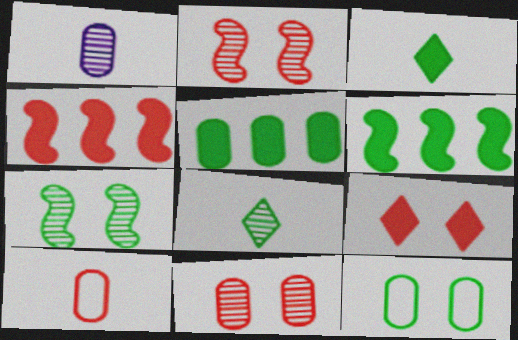[[6, 8, 12]]